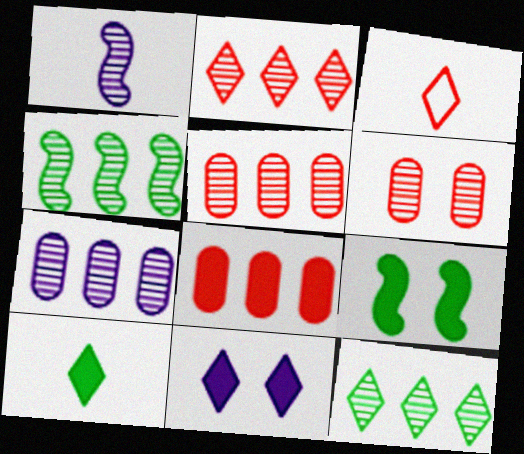[[1, 6, 12], 
[2, 4, 7], 
[3, 7, 9], 
[3, 11, 12]]